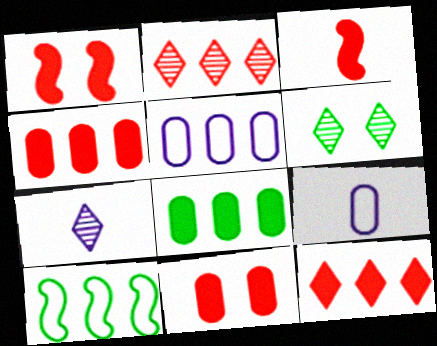[[2, 6, 7], 
[3, 5, 6], 
[3, 11, 12], 
[7, 10, 11]]